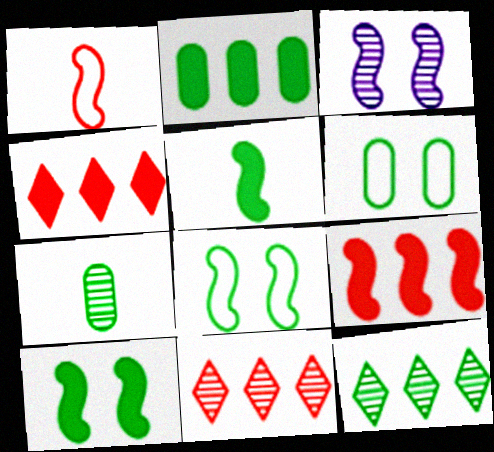[[2, 6, 7], 
[3, 7, 11], 
[5, 6, 12]]